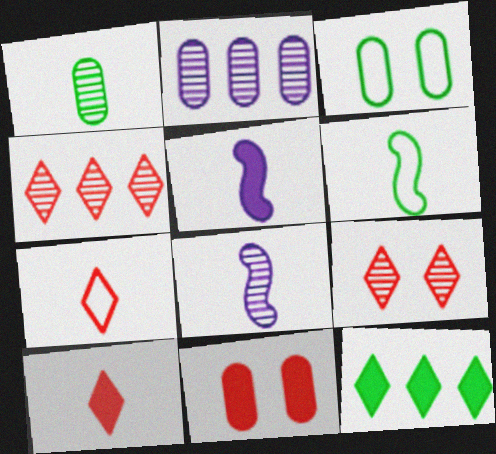[[1, 5, 7], 
[3, 4, 5], 
[5, 11, 12]]